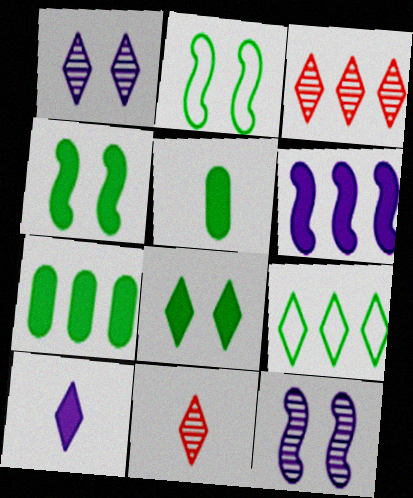[]